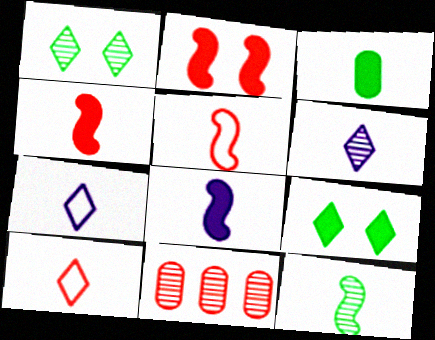[[2, 10, 11], 
[3, 5, 6], 
[5, 8, 12]]